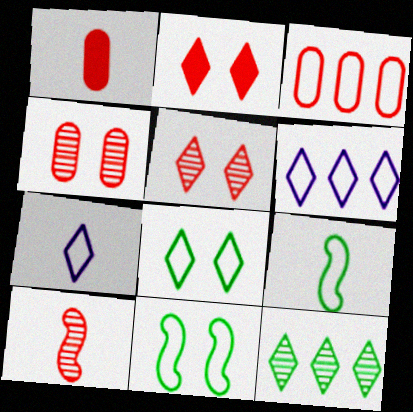[[1, 3, 4], 
[2, 3, 10], 
[2, 7, 12], 
[3, 7, 11]]